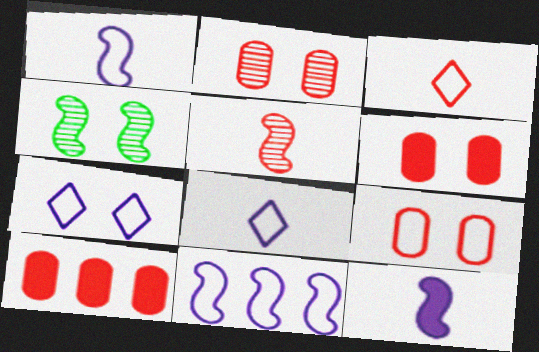[[2, 6, 9], 
[4, 6, 7], 
[4, 8, 10]]